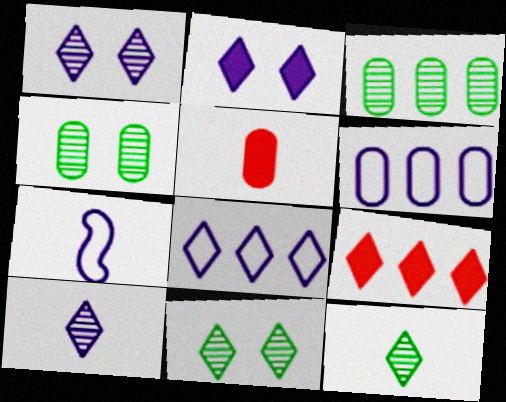[[2, 8, 10], 
[4, 5, 6], 
[4, 7, 9], 
[5, 7, 12]]